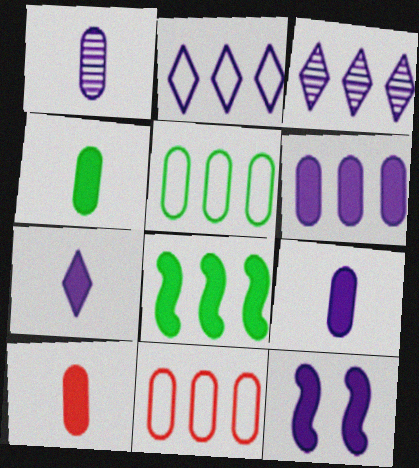[[1, 2, 12], 
[3, 8, 11], 
[4, 9, 10], 
[6, 7, 12]]